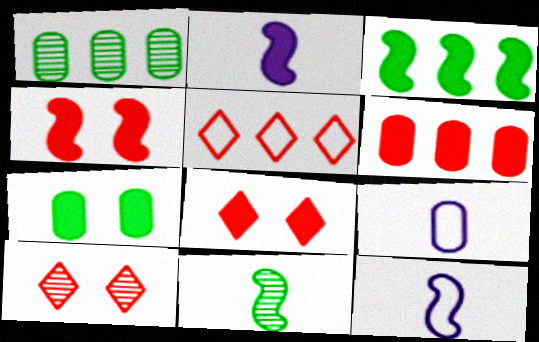[[1, 8, 12], 
[2, 3, 4], 
[3, 9, 10]]